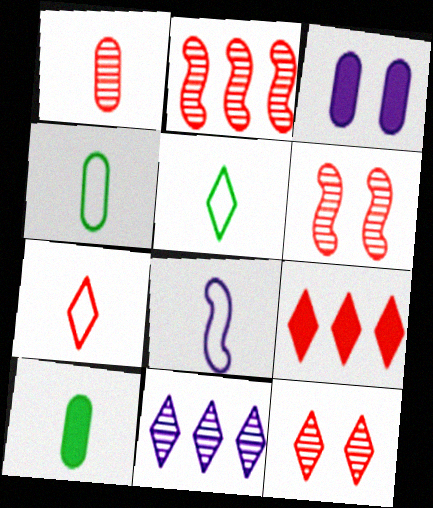[[1, 2, 12], 
[2, 3, 5], 
[3, 8, 11], 
[4, 7, 8], 
[7, 9, 12]]